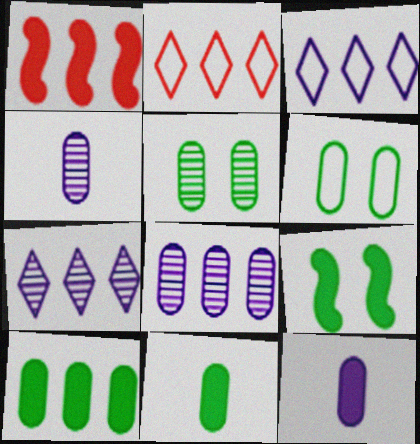[[2, 4, 9]]